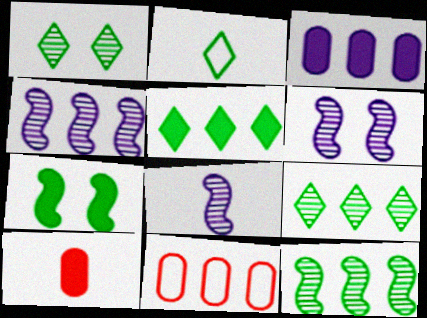[[1, 2, 5], 
[2, 8, 10], 
[4, 5, 11], 
[4, 6, 8]]